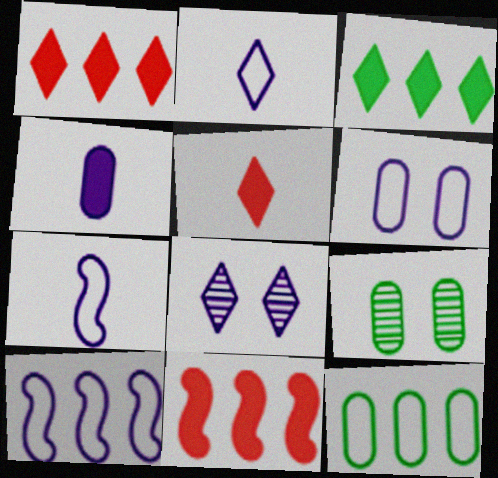[[1, 7, 9], 
[2, 6, 10], 
[2, 9, 11], 
[4, 8, 10], 
[5, 9, 10]]